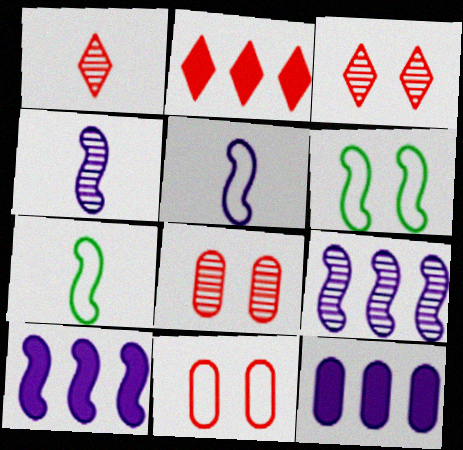[[1, 6, 12], 
[3, 7, 12]]